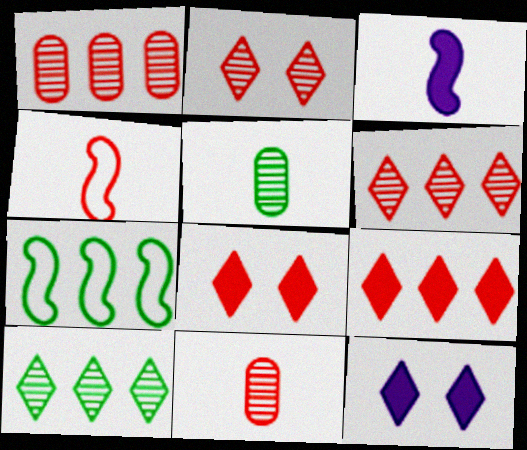[[1, 4, 8], 
[7, 11, 12]]